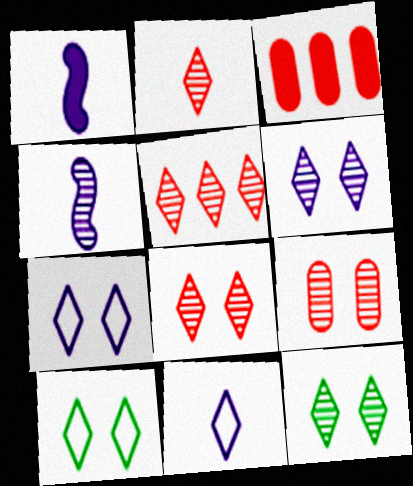[[2, 5, 8], 
[3, 4, 10], 
[6, 8, 12]]